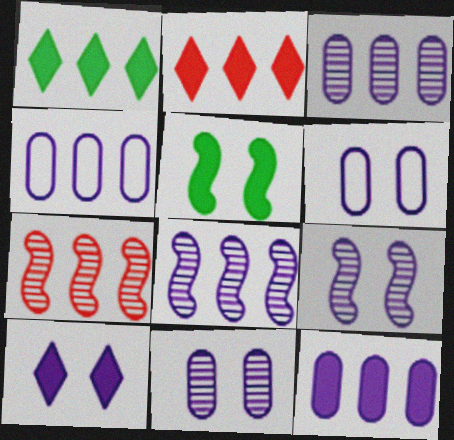[[1, 4, 7], 
[3, 4, 12], 
[6, 9, 10]]